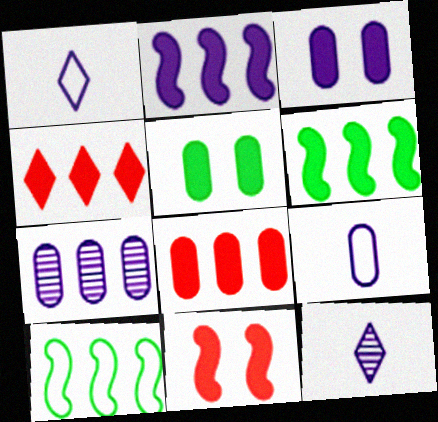[[3, 7, 9], 
[4, 7, 10]]